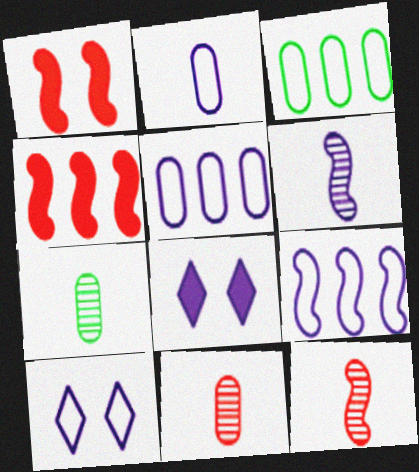[[2, 9, 10], 
[3, 8, 12], 
[4, 7, 10], 
[5, 6, 8]]